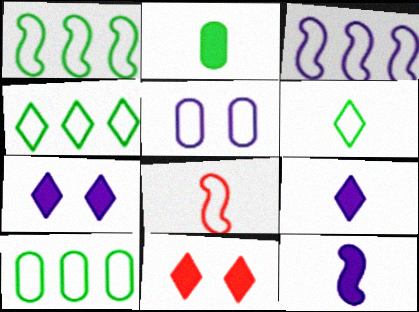[[1, 4, 10], 
[4, 5, 8]]